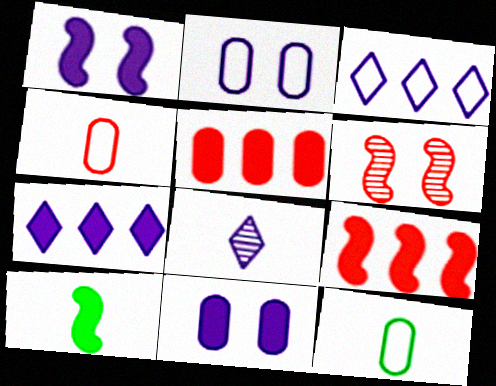[[1, 9, 10], 
[4, 8, 10], 
[6, 7, 12]]